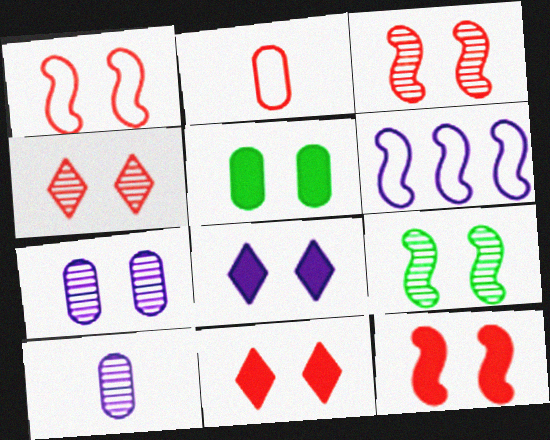[[1, 3, 12], 
[4, 7, 9], 
[5, 8, 12], 
[6, 8, 10]]